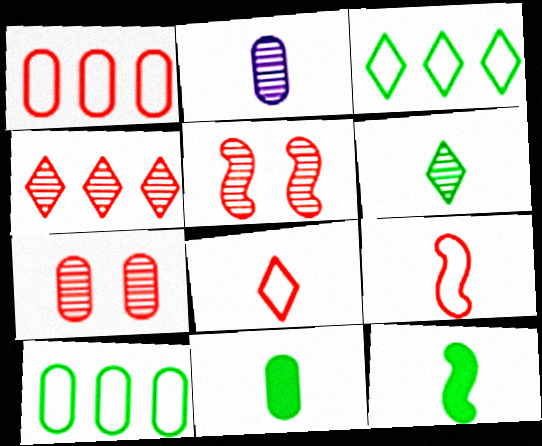[[2, 8, 12]]